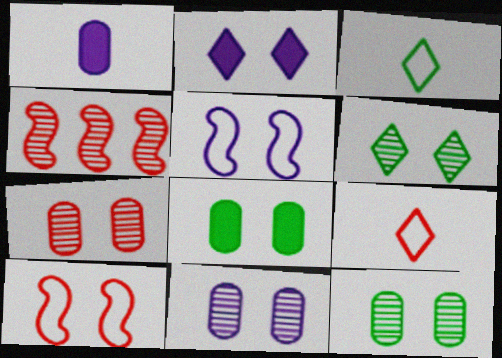[[2, 5, 11], 
[2, 10, 12], 
[7, 11, 12]]